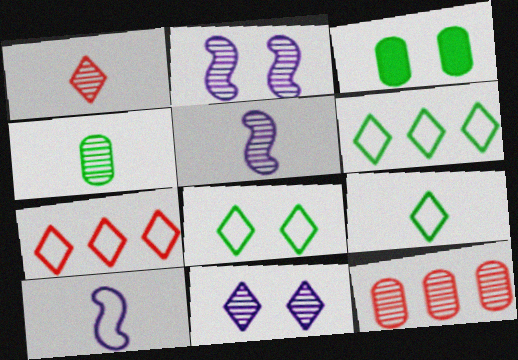[[1, 4, 5], 
[3, 5, 7], 
[6, 8, 9]]